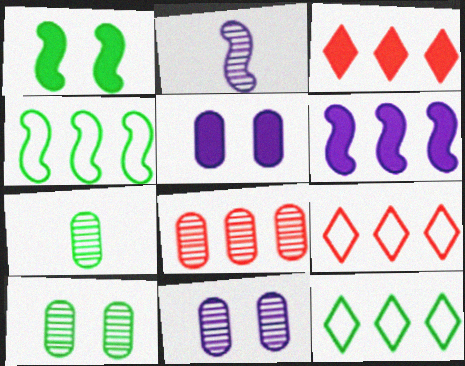[[1, 7, 12], 
[6, 8, 12], 
[7, 8, 11]]